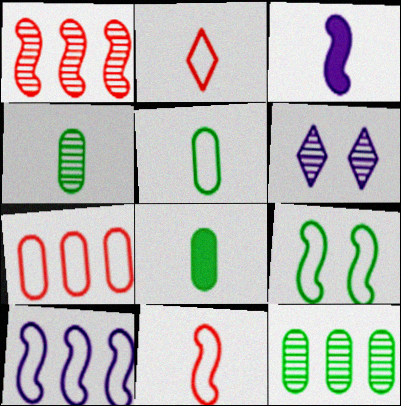[[1, 3, 9], 
[1, 4, 6], 
[2, 3, 4], 
[4, 5, 8], 
[9, 10, 11]]